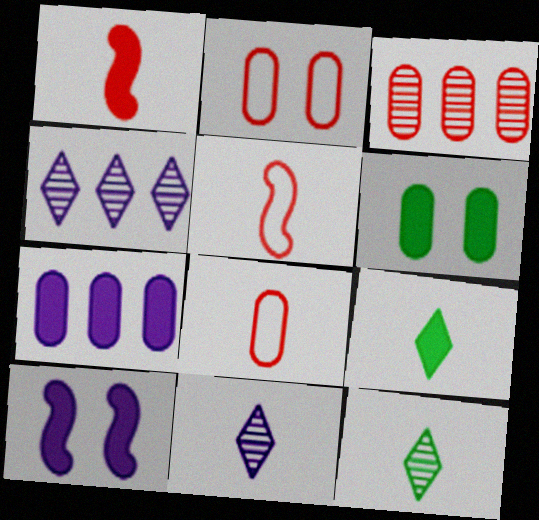[[4, 5, 6]]